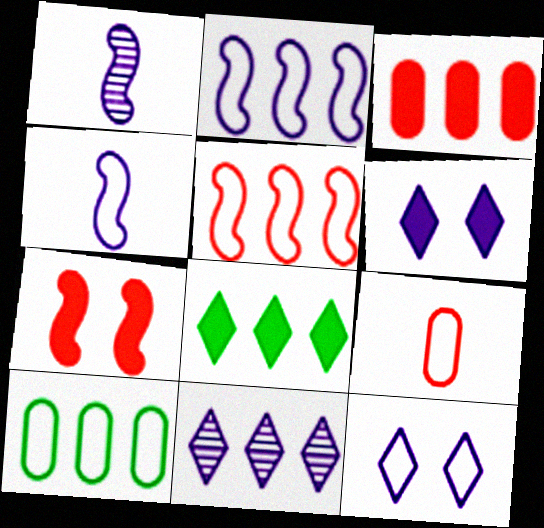[]